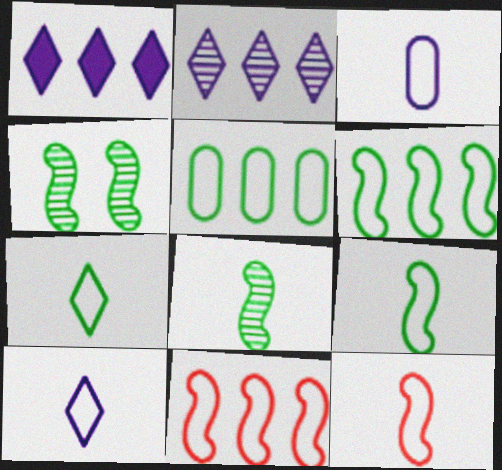[[3, 7, 12]]